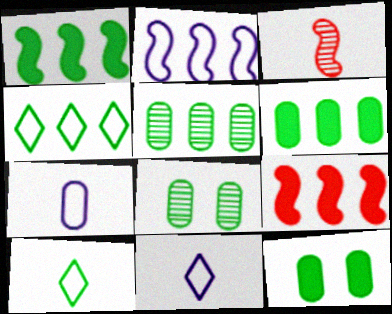[[1, 4, 5], 
[1, 8, 10], 
[8, 9, 11]]